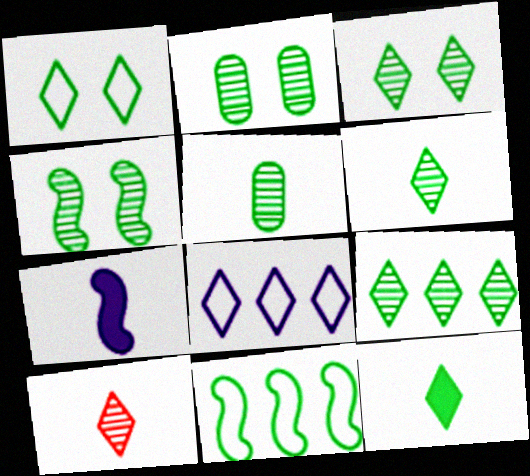[[1, 9, 12], 
[2, 3, 4], 
[2, 11, 12], 
[3, 6, 9], 
[4, 5, 9]]